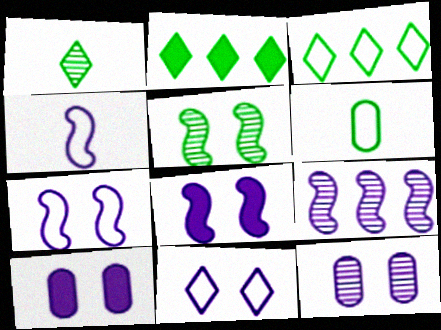[[2, 5, 6], 
[4, 8, 9], 
[8, 11, 12]]